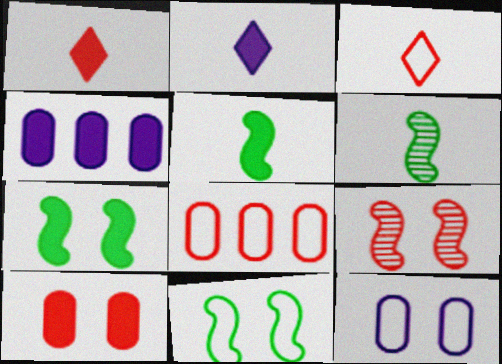[[1, 4, 7], 
[1, 8, 9]]